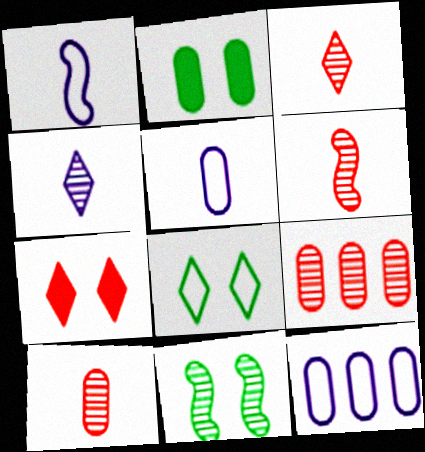[[2, 5, 9], 
[2, 8, 11], 
[2, 10, 12], 
[3, 6, 10], 
[4, 9, 11]]